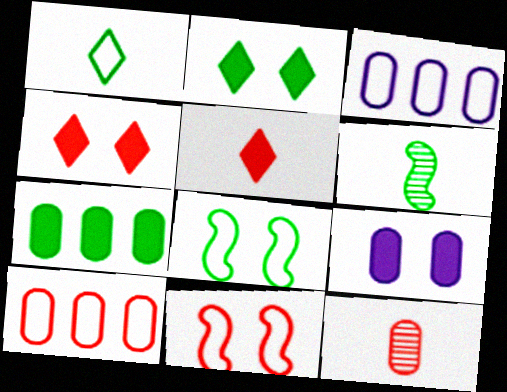[[1, 3, 11], 
[3, 4, 6]]